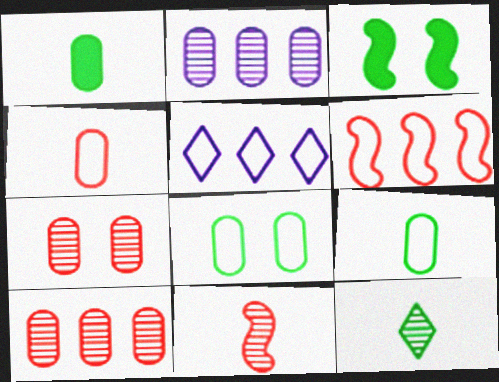[]